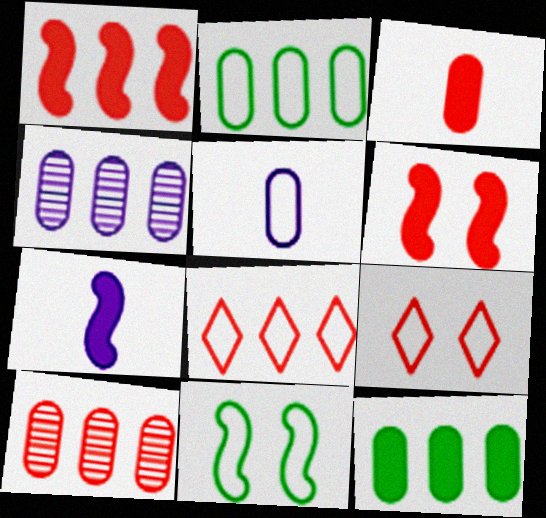[[1, 8, 10], 
[5, 8, 11]]